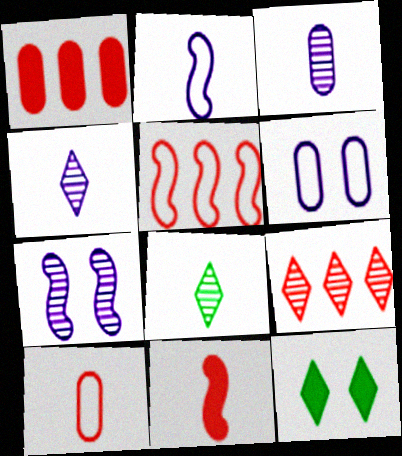[[1, 5, 9], 
[3, 5, 12]]